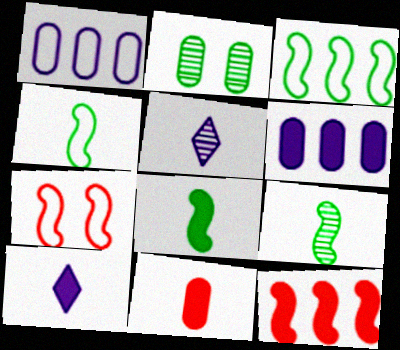[[1, 2, 11], 
[4, 5, 11], 
[4, 8, 9], 
[8, 10, 11]]